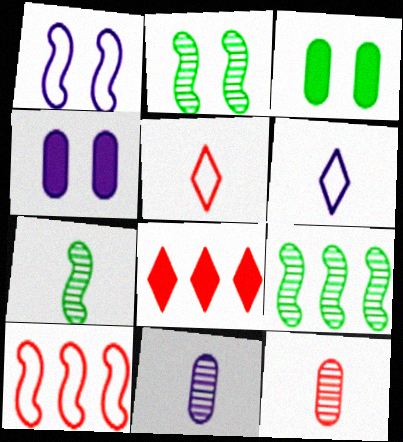[[2, 7, 9], 
[4, 5, 9]]